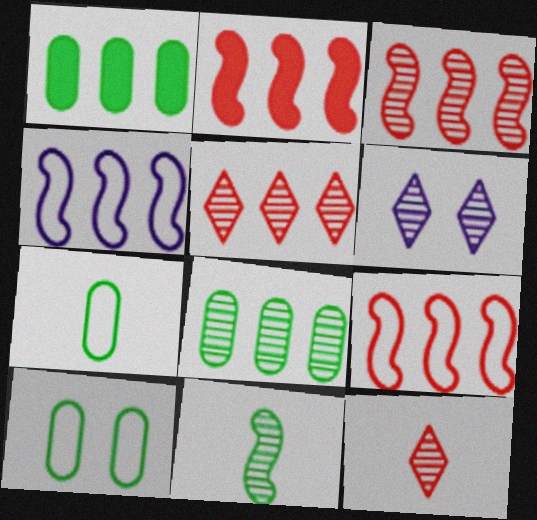[[1, 4, 5], 
[2, 3, 9], 
[2, 6, 7]]